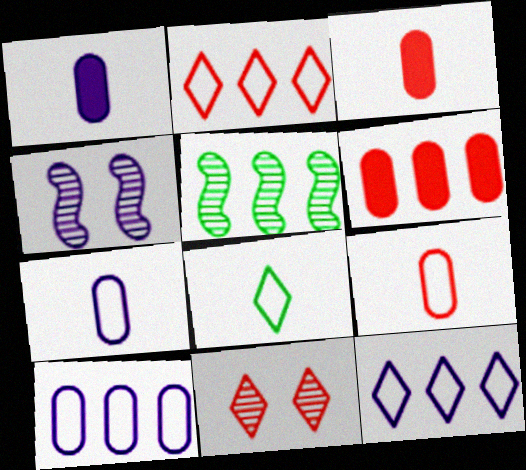[[1, 4, 12], 
[4, 6, 8], 
[5, 6, 12]]